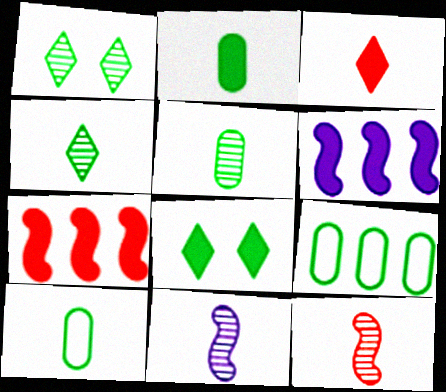[[2, 5, 10], 
[3, 10, 11]]